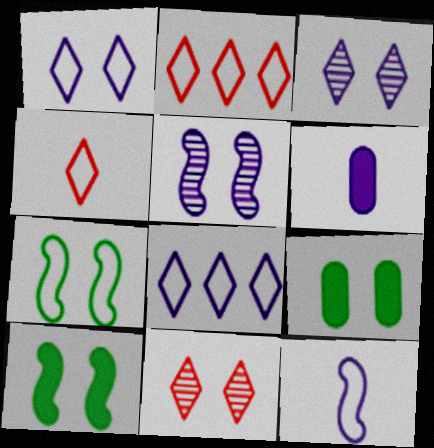[[5, 6, 8]]